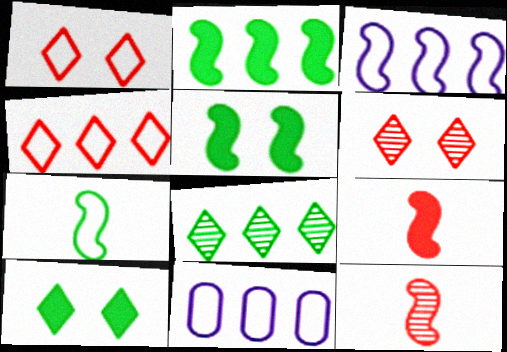[[1, 7, 11], 
[3, 5, 12], 
[10, 11, 12]]